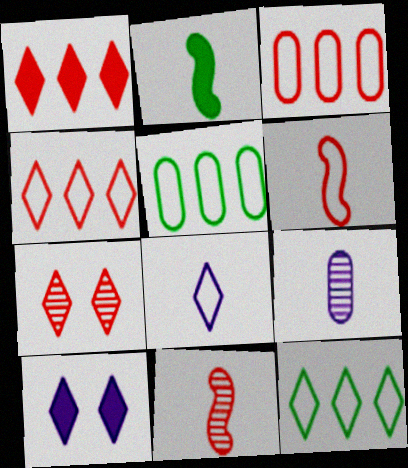[[5, 10, 11]]